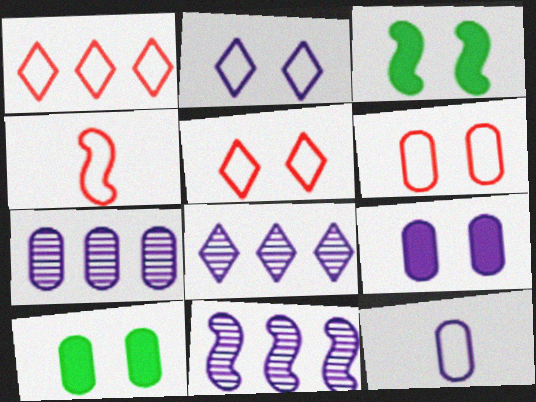[[1, 4, 6], 
[3, 4, 11], 
[4, 8, 10], 
[7, 8, 11], 
[7, 9, 12]]